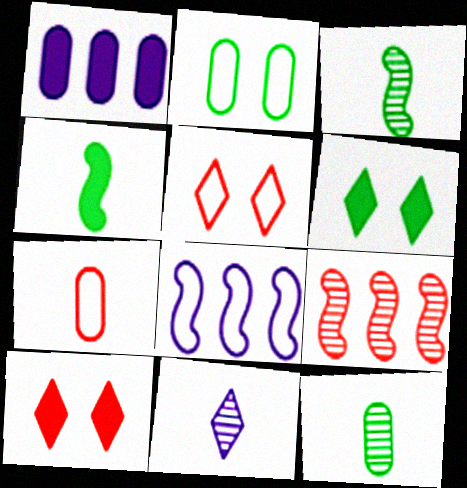[[1, 3, 5], 
[1, 4, 10], 
[4, 7, 11], 
[7, 9, 10], 
[8, 10, 12]]